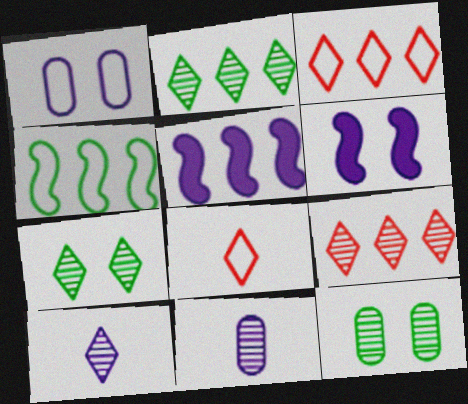[[1, 4, 8], 
[1, 5, 10], 
[5, 8, 12], 
[7, 9, 10]]